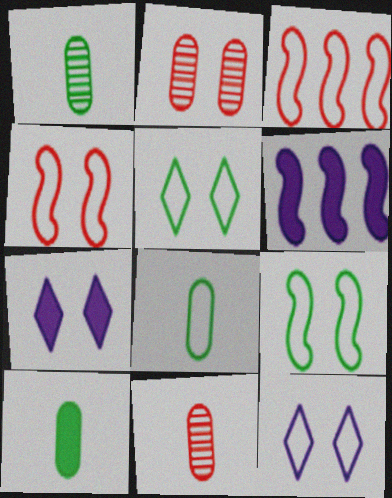[[1, 3, 7], 
[1, 8, 10], 
[2, 7, 9], 
[3, 8, 12], 
[5, 6, 11]]